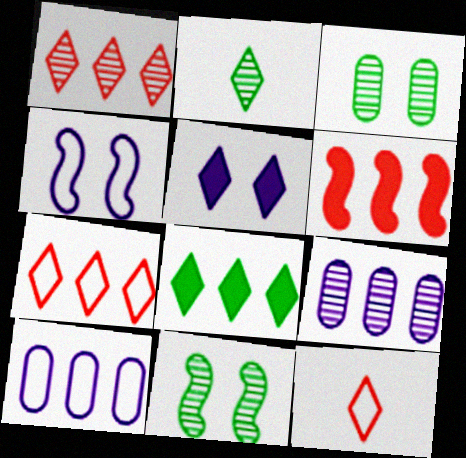[[2, 5, 7]]